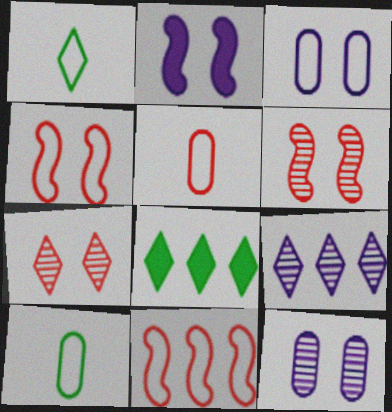[[1, 3, 11]]